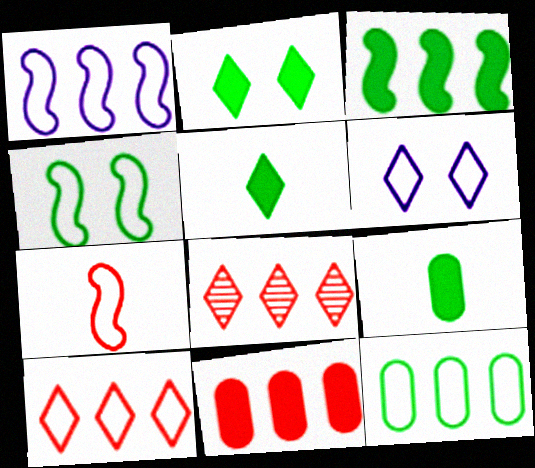[[1, 4, 7], 
[1, 10, 12], 
[2, 3, 9], 
[5, 6, 8], 
[6, 7, 12]]